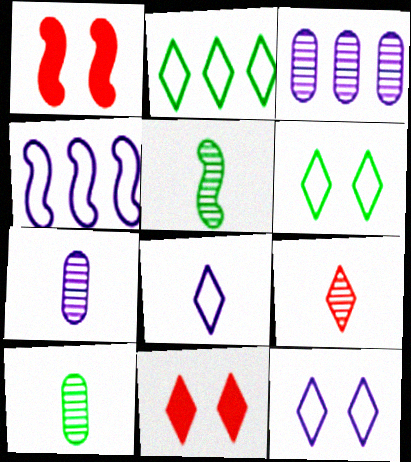[[1, 2, 7], 
[1, 4, 5], 
[4, 10, 11], 
[5, 7, 9]]